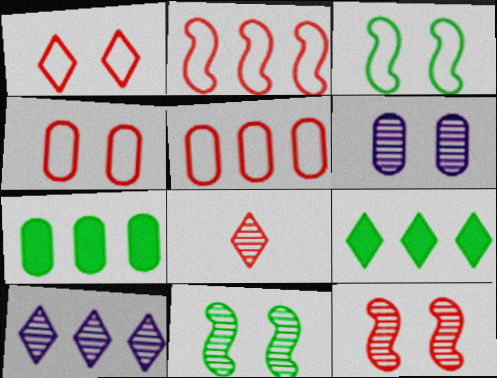[[2, 7, 10]]